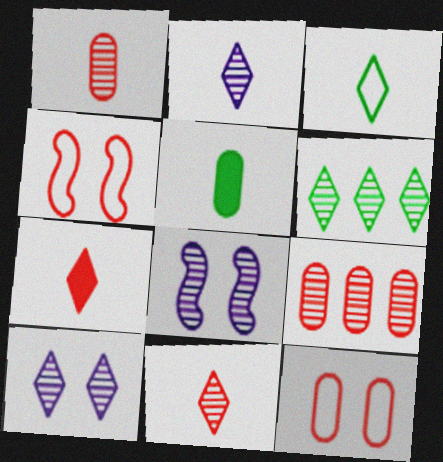[[1, 6, 8], 
[2, 3, 7], 
[4, 7, 9], 
[6, 10, 11]]